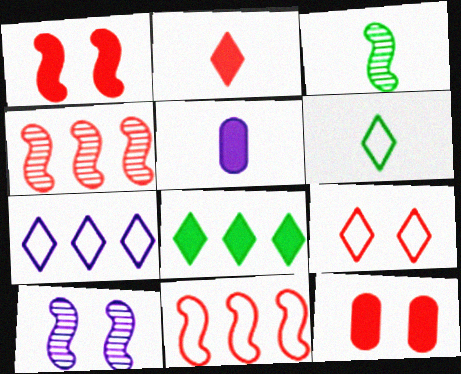[[1, 5, 8], 
[3, 4, 10], 
[3, 7, 12], 
[5, 7, 10], 
[6, 7, 9]]